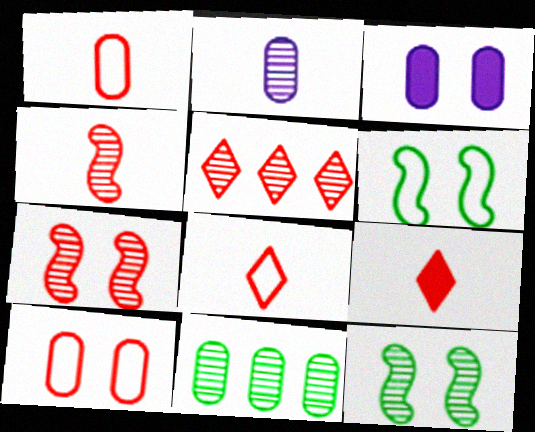[[1, 3, 11], 
[1, 4, 9], 
[2, 5, 12]]